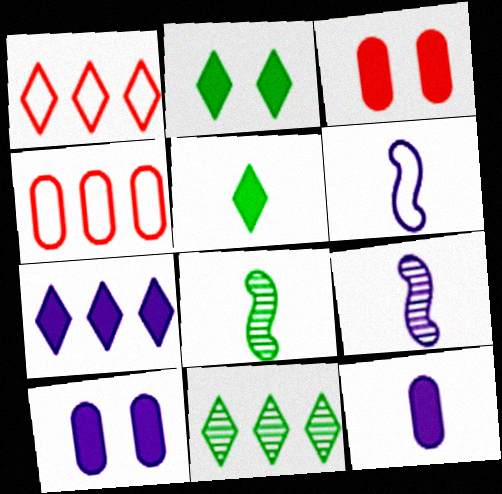[[1, 7, 11], 
[1, 8, 10], 
[2, 4, 9], 
[3, 6, 11]]